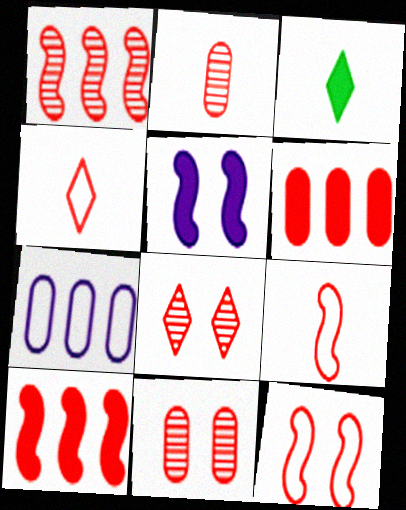[[1, 2, 8], 
[3, 5, 6], 
[4, 10, 11], 
[6, 8, 9]]